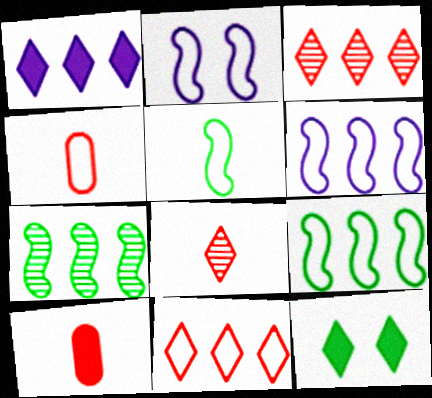[]